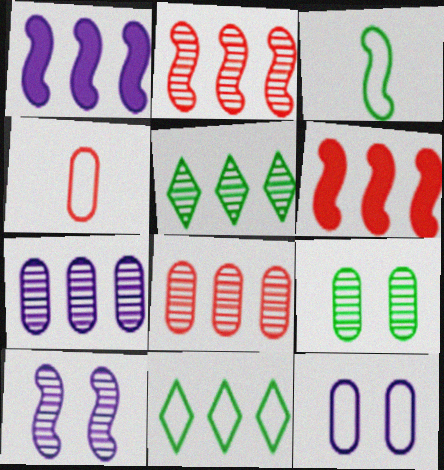[[1, 8, 11], 
[2, 5, 7], 
[3, 6, 10], 
[6, 7, 11]]